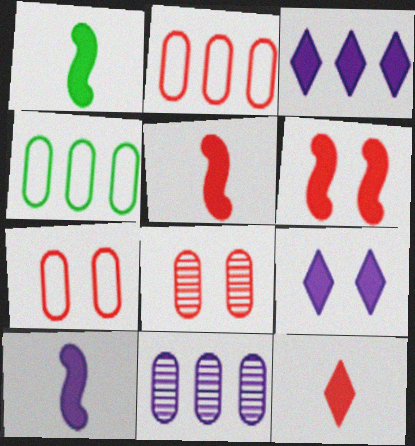[[1, 5, 10]]